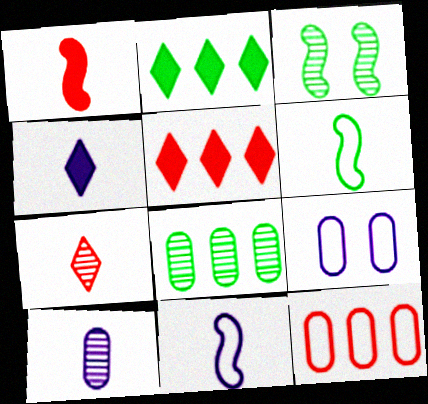[[3, 4, 12], 
[4, 10, 11]]